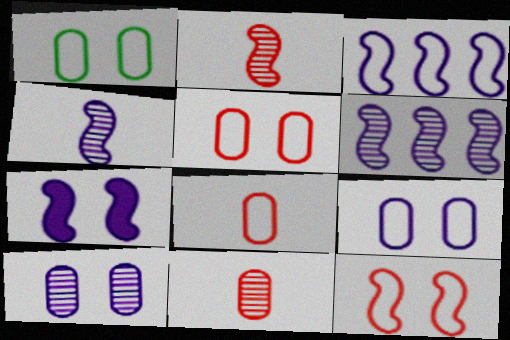[[1, 5, 9], 
[3, 4, 7]]